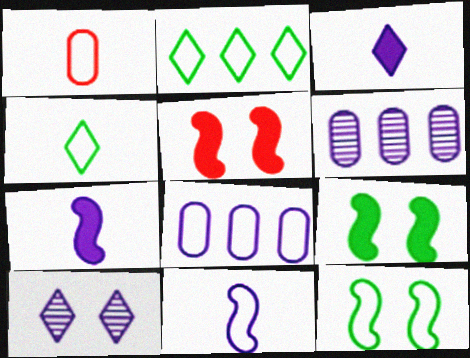[[1, 4, 11], 
[4, 5, 6], 
[7, 8, 10]]